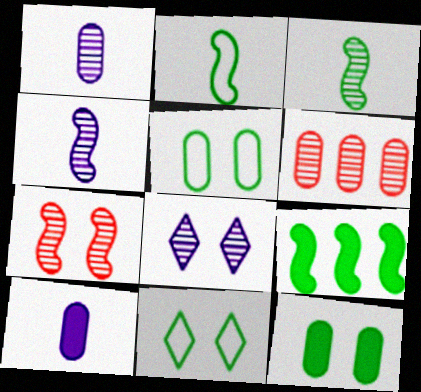[[3, 6, 8], 
[5, 6, 10]]